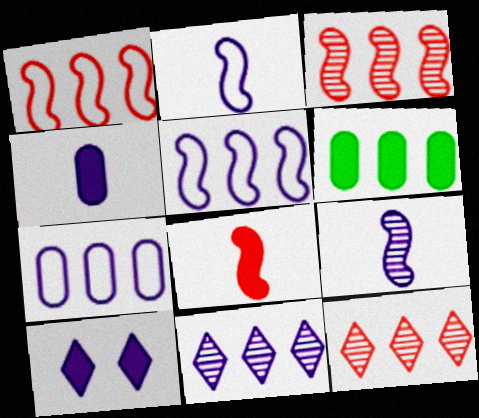[[1, 6, 11], 
[5, 6, 12], 
[6, 8, 10], 
[7, 9, 10]]